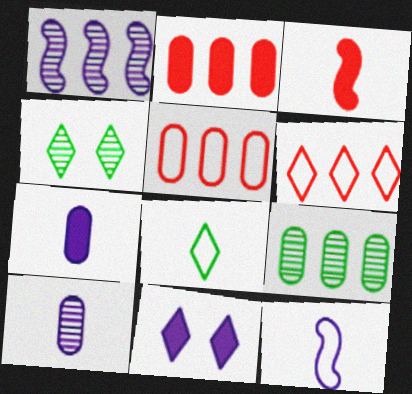[[2, 4, 12], 
[3, 8, 10]]